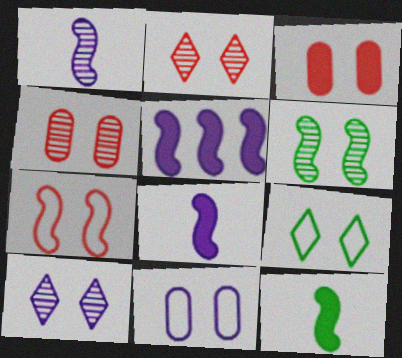[[2, 3, 7], 
[4, 6, 10], 
[7, 9, 11]]